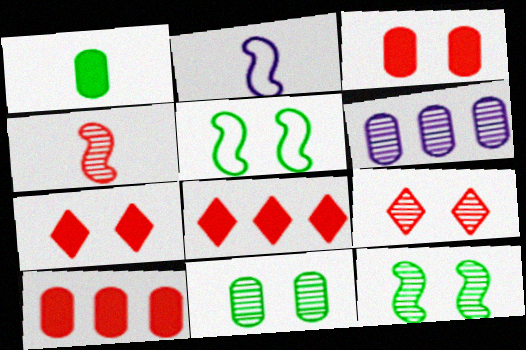[[2, 8, 11]]